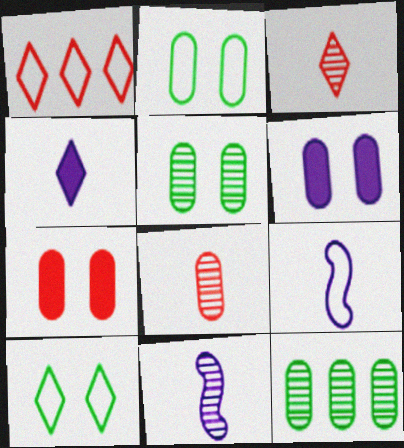[[1, 2, 9]]